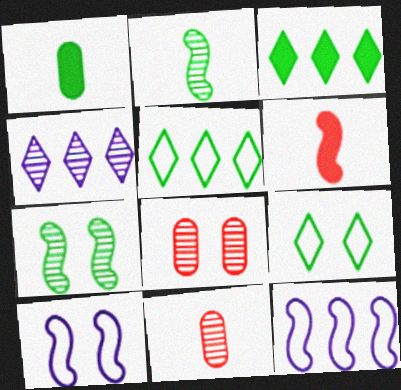[[1, 5, 7], 
[2, 4, 8], 
[3, 10, 11], 
[4, 7, 11], 
[6, 7, 12]]